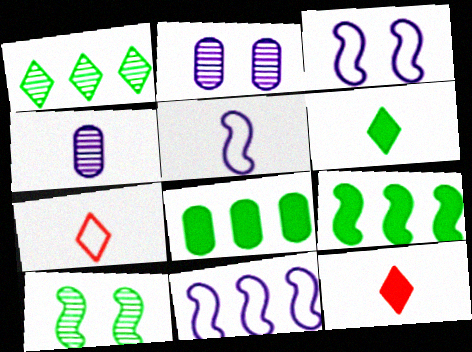[[2, 7, 9], 
[3, 5, 11]]